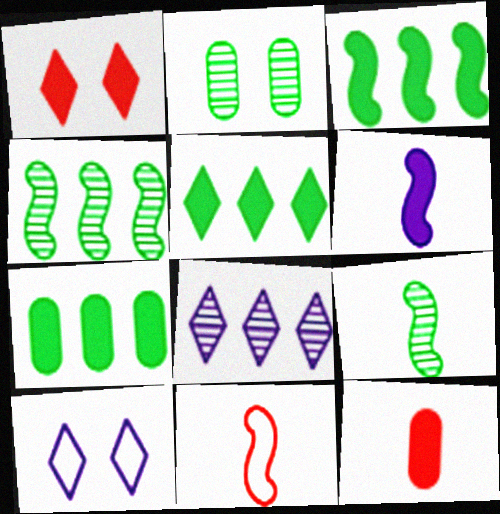[[1, 6, 7], 
[3, 5, 7], 
[4, 10, 12], 
[6, 9, 11]]